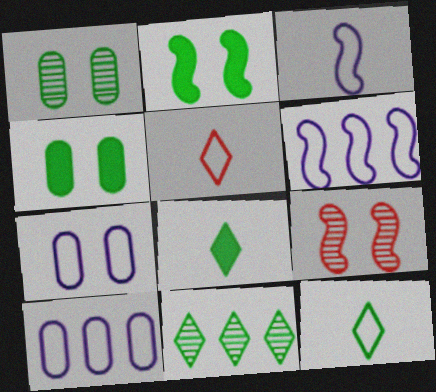[[8, 9, 10]]